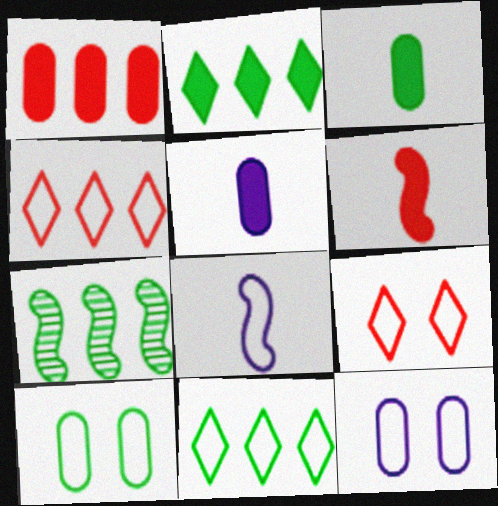[[4, 8, 10], 
[5, 7, 9]]